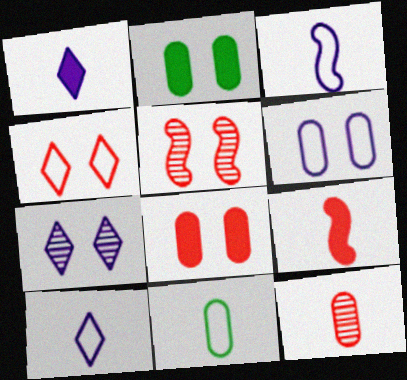[[4, 5, 8]]